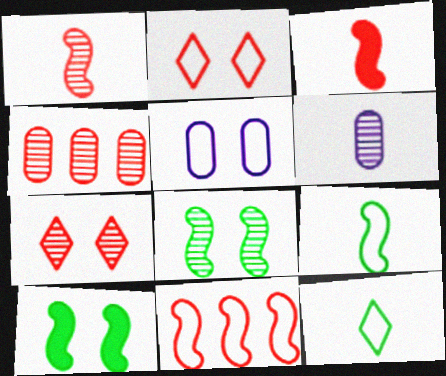[[1, 4, 7], 
[2, 3, 4], 
[3, 6, 12], 
[5, 7, 10], 
[5, 11, 12]]